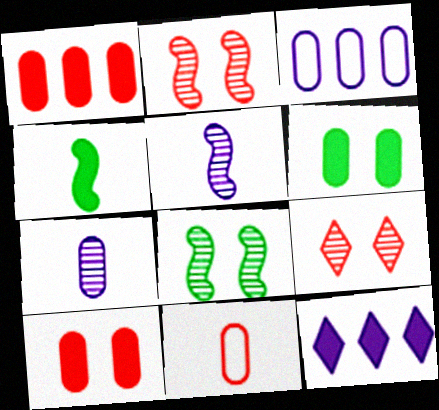[[3, 4, 9], 
[4, 10, 12], 
[8, 11, 12]]